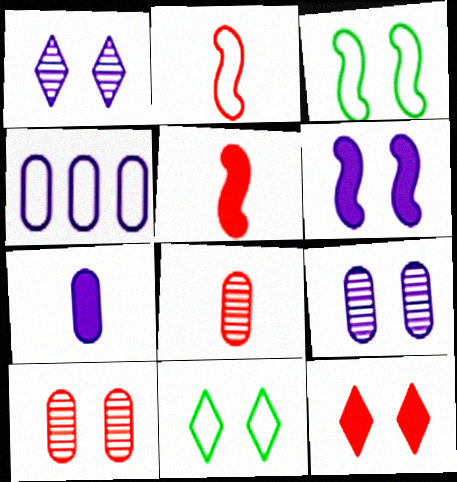[[1, 11, 12], 
[2, 4, 11], 
[3, 9, 12], 
[4, 7, 9], 
[6, 10, 11]]